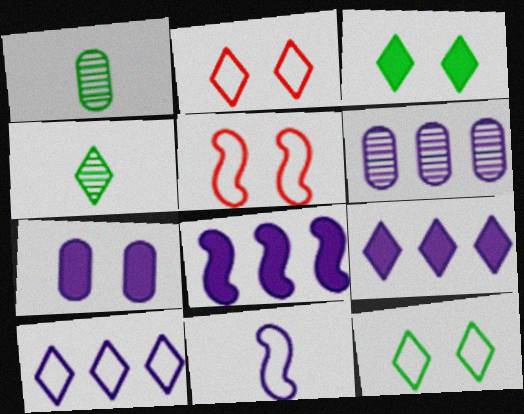[[1, 2, 8], 
[1, 5, 9], 
[2, 4, 9], 
[6, 8, 10]]